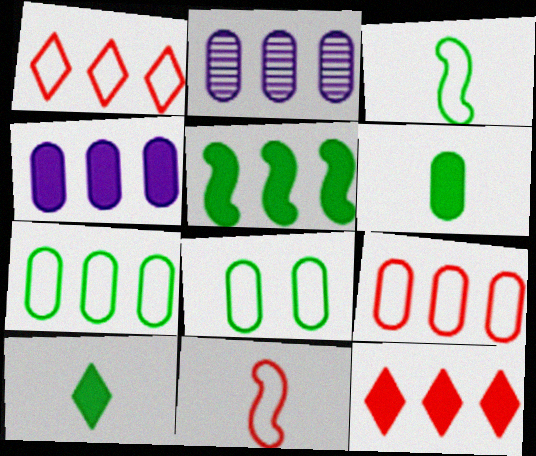[[1, 2, 5], 
[4, 5, 12]]